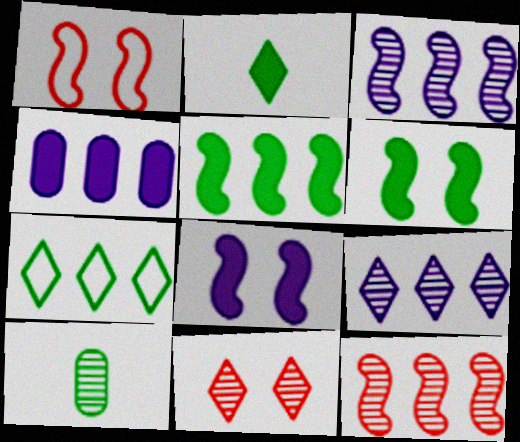[[3, 10, 11], 
[4, 7, 12], 
[6, 7, 10]]